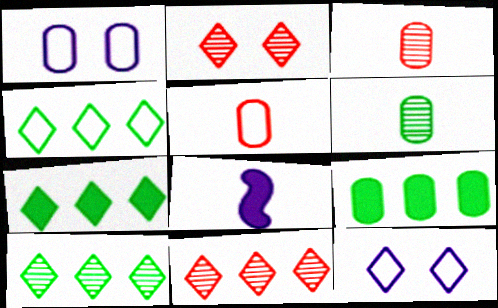[[1, 3, 9], 
[4, 7, 10]]